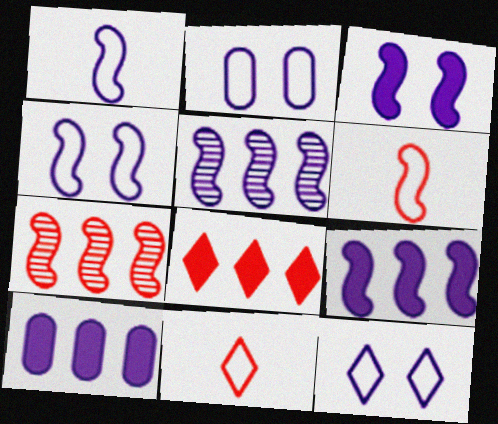[[1, 3, 5], 
[2, 4, 12]]